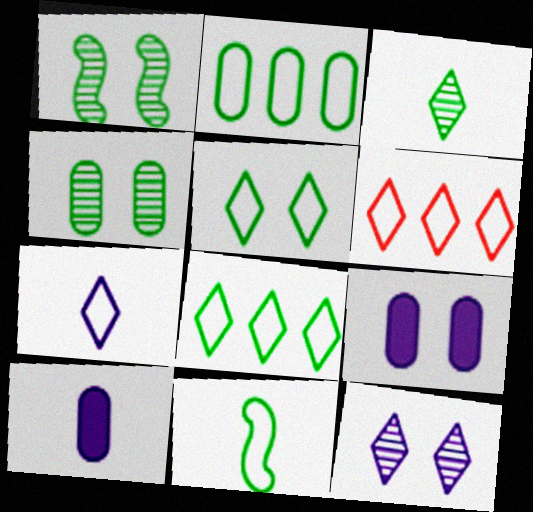[[1, 6, 10], 
[2, 5, 11], 
[5, 6, 7]]